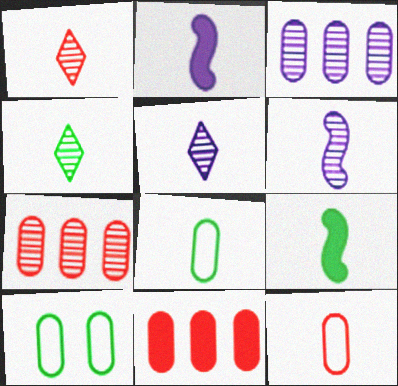[[1, 2, 8], 
[1, 4, 5], 
[2, 4, 12], 
[4, 8, 9], 
[5, 9, 12]]